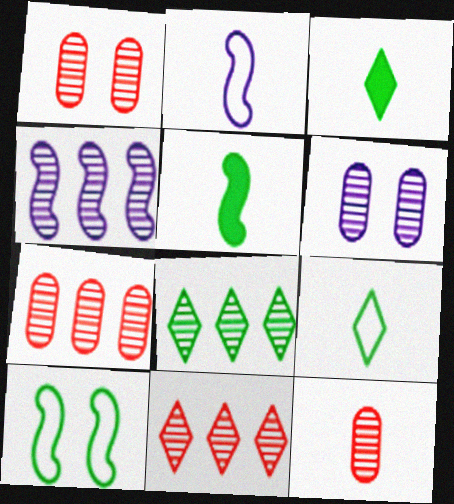[[1, 7, 12], 
[2, 3, 12], 
[4, 7, 8]]